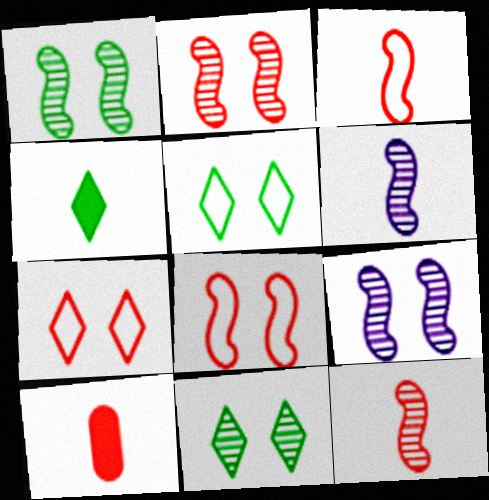[[1, 2, 9]]